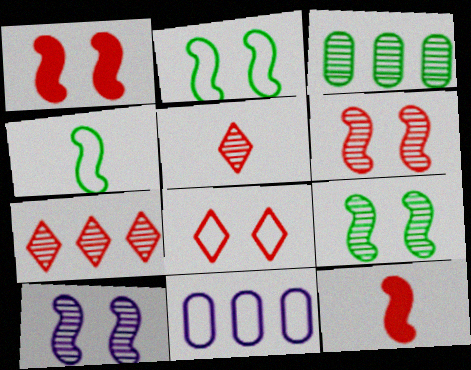[[1, 2, 10], 
[3, 5, 10], 
[4, 8, 11], 
[6, 9, 10]]